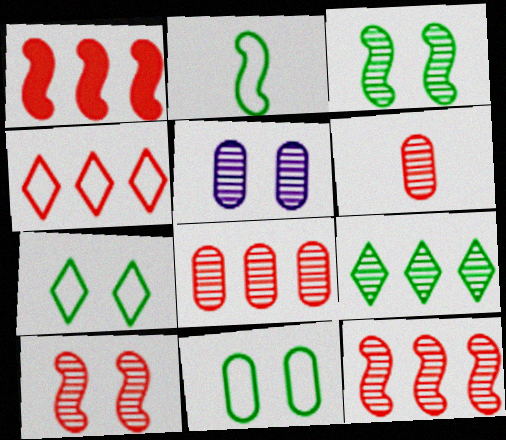[[1, 4, 8]]